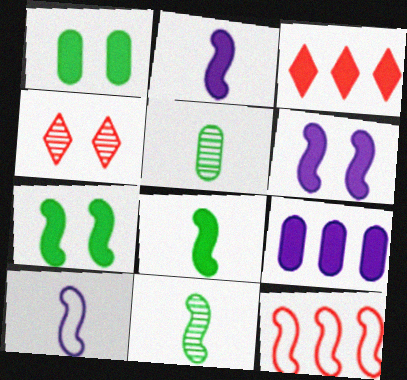[[1, 2, 3], 
[6, 11, 12]]